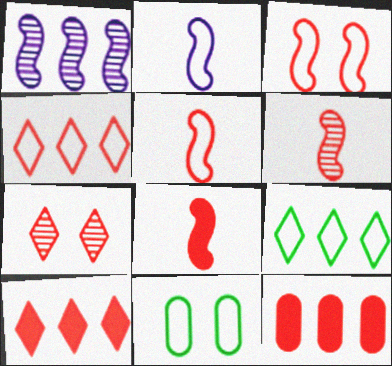[[1, 9, 12], 
[2, 4, 11], 
[5, 6, 8], 
[5, 7, 12]]